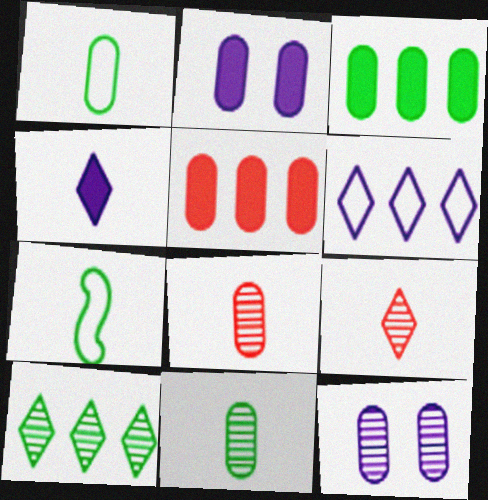[[1, 5, 12], 
[4, 7, 8]]